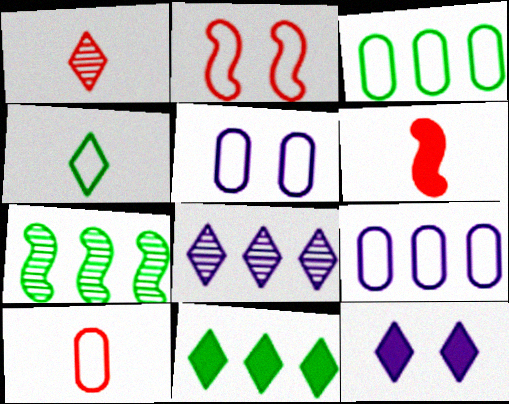[[1, 6, 10], 
[2, 4, 9], 
[3, 5, 10], 
[3, 7, 11], 
[7, 10, 12]]